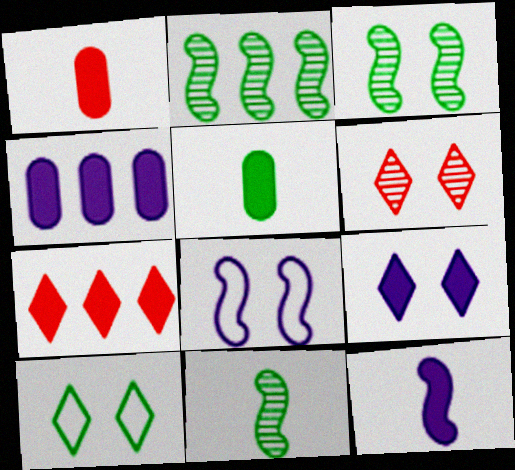[[2, 3, 11], 
[2, 5, 10], 
[4, 9, 12], 
[6, 9, 10]]